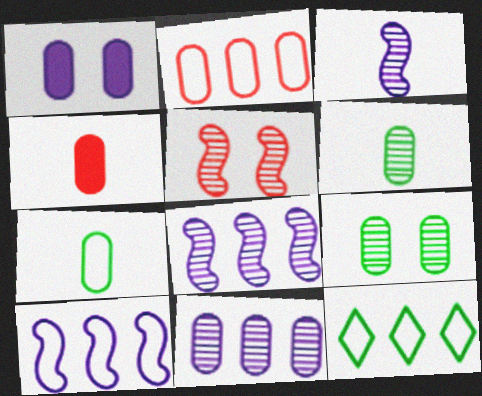[[1, 2, 6], 
[2, 10, 12]]